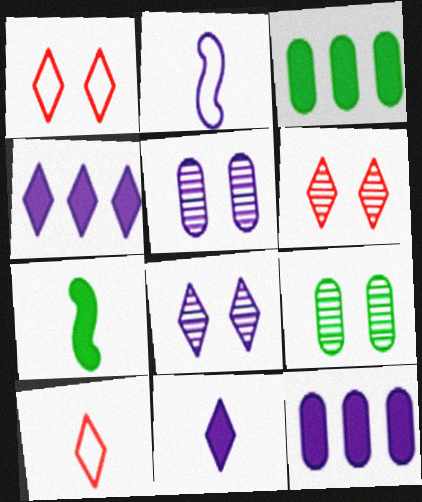[[2, 3, 6], 
[2, 4, 5], 
[2, 8, 12]]